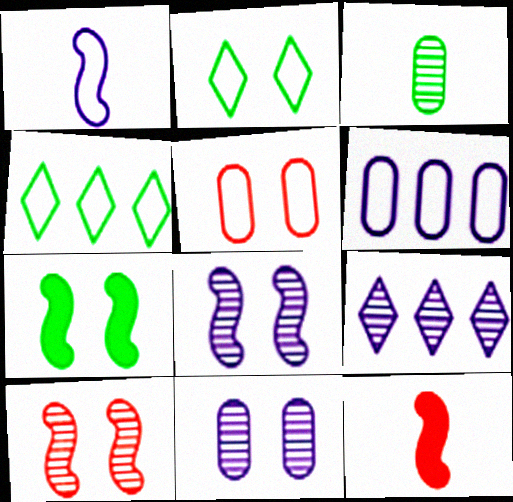[[1, 4, 5], 
[3, 4, 7], 
[3, 9, 10], 
[4, 11, 12]]